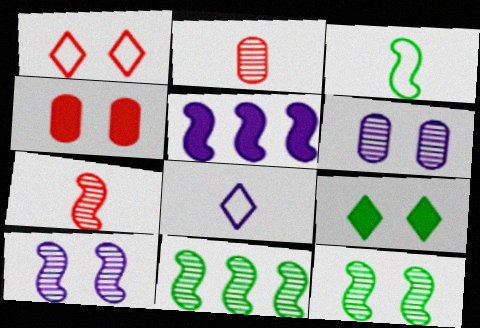[[4, 8, 11], 
[5, 6, 8], 
[7, 10, 11]]